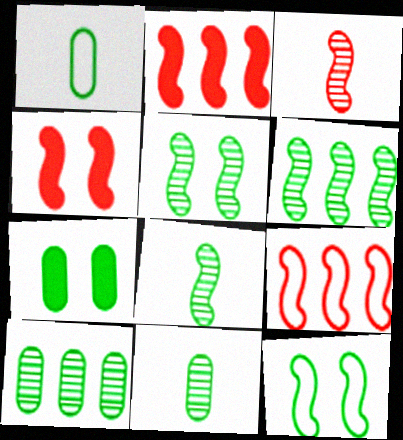[[1, 7, 10], 
[3, 4, 9], 
[5, 6, 8]]